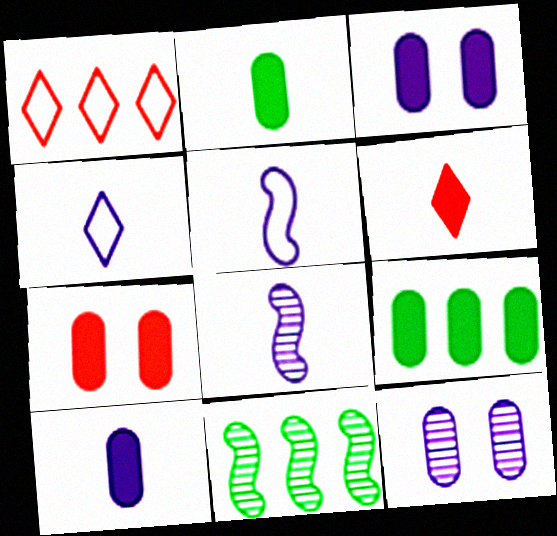[[4, 7, 11], 
[4, 8, 10], 
[7, 9, 10]]